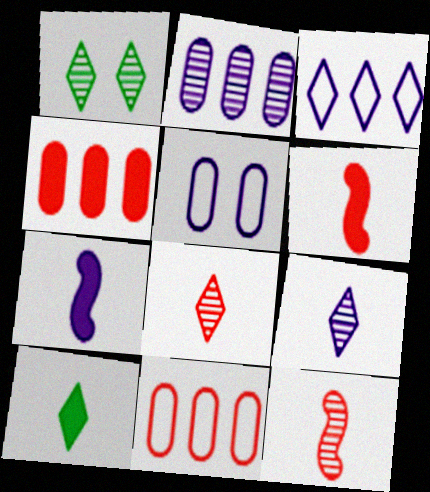[[1, 2, 12], 
[1, 7, 11]]